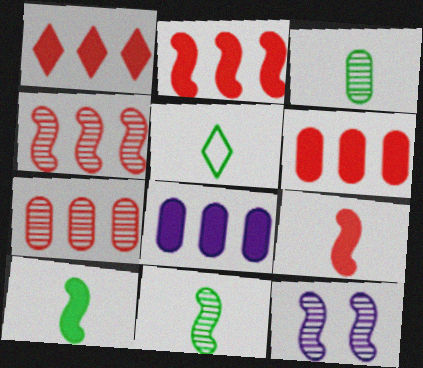[[1, 2, 6], 
[3, 5, 10], 
[4, 11, 12], 
[5, 6, 12]]